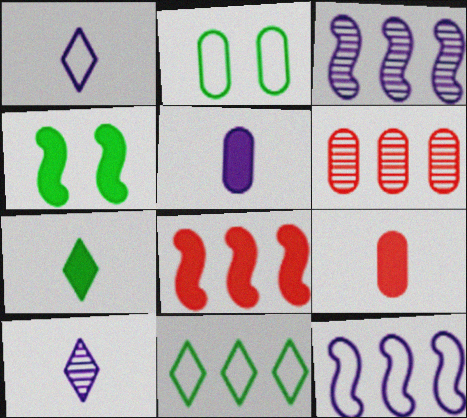[[1, 4, 6], 
[2, 5, 6], 
[2, 8, 10]]